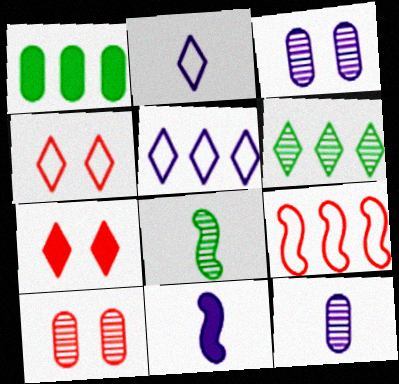[[1, 7, 11], 
[2, 6, 7], 
[2, 11, 12], 
[3, 5, 11]]